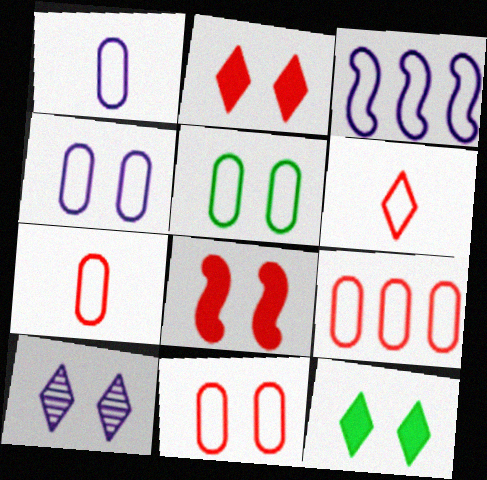[[1, 5, 9], 
[3, 5, 6], 
[4, 5, 11], 
[5, 8, 10], 
[7, 9, 11]]